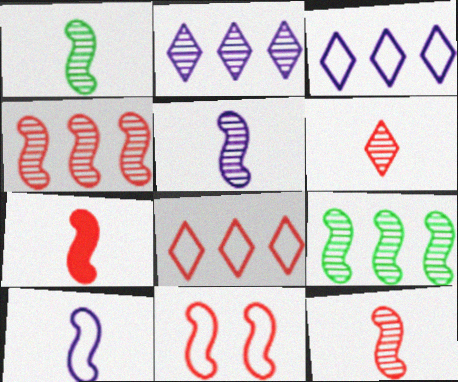[[1, 5, 12], 
[1, 7, 10], 
[4, 7, 11]]